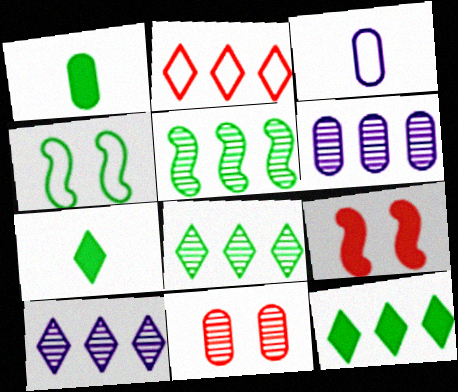[[1, 4, 8], 
[2, 3, 4], 
[2, 10, 12], 
[3, 8, 9]]